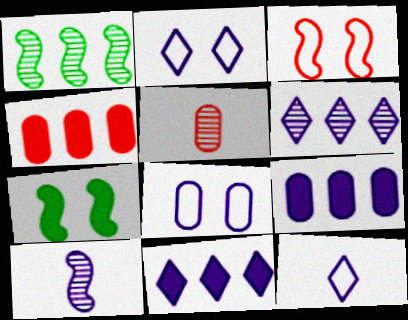[[2, 9, 10], 
[8, 10, 11]]